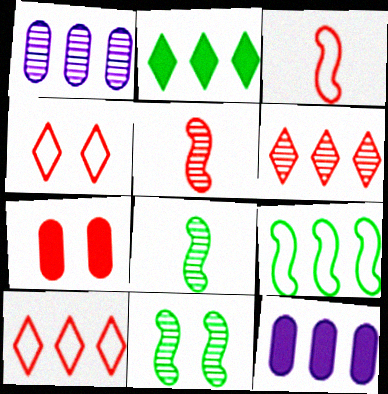[[3, 6, 7], 
[4, 8, 12], 
[5, 7, 10], 
[6, 9, 12]]